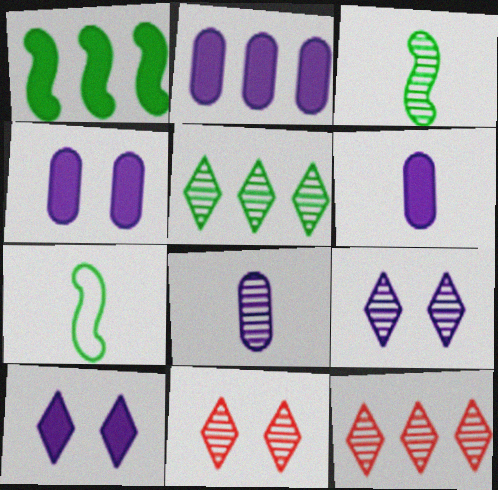[[2, 4, 6], 
[2, 7, 11], 
[4, 7, 12]]